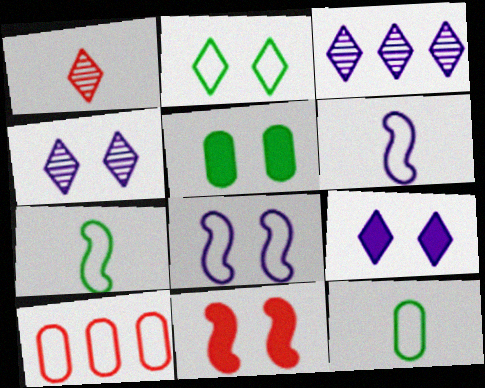[[1, 10, 11], 
[2, 6, 10], 
[3, 11, 12], 
[5, 9, 11]]